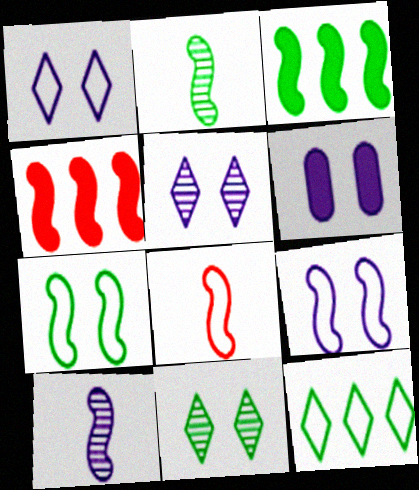[[2, 3, 7], 
[2, 4, 9], 
[4, 7, 10], 
[5, 6, 9]]